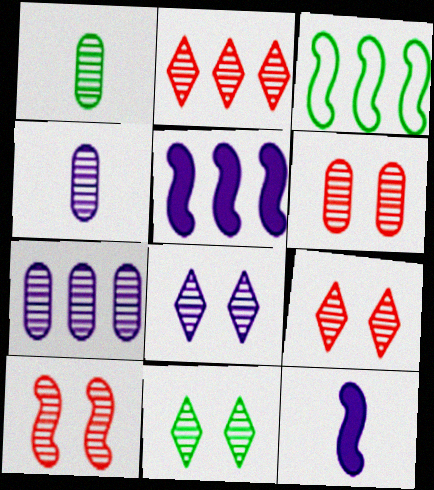[[1, 6, 7], 
[3, 10, 12], 
[6, 9, 10], 
[8, 9, 11]]